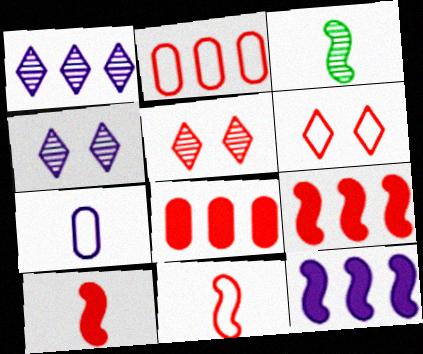[[2, 5, 10], 
[2, 6, 11], 
[4, 7, 12], 
[5, 8, 11]]